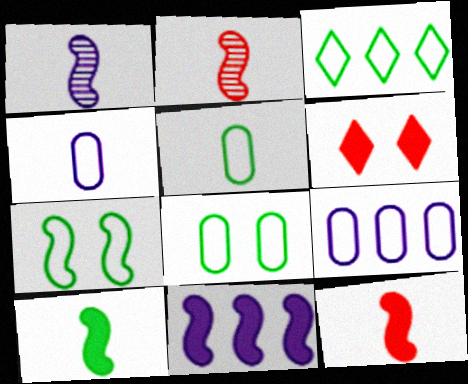[[2, 7, 11], 
[3, 5, 7]]